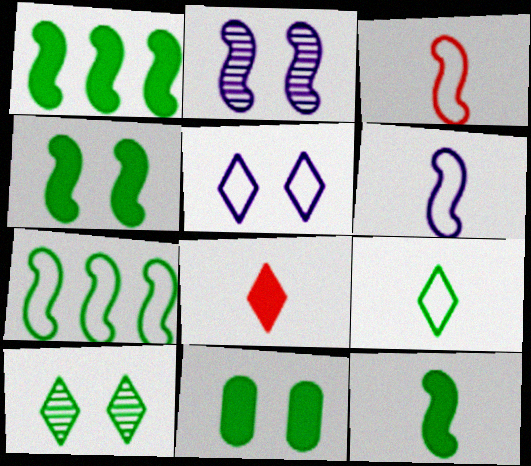[[1, 2, 3], 
[1, 4, 12]]